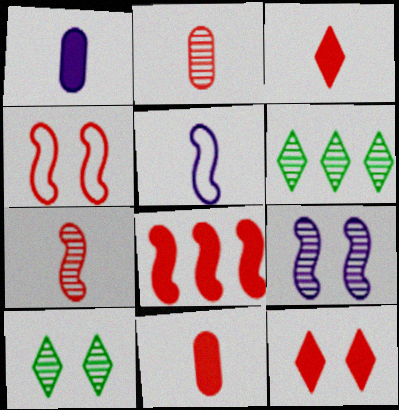[[1, 4, 6], 
[2, 6, 9], 
[4, 7, 8], 
[8, 11, 12]]